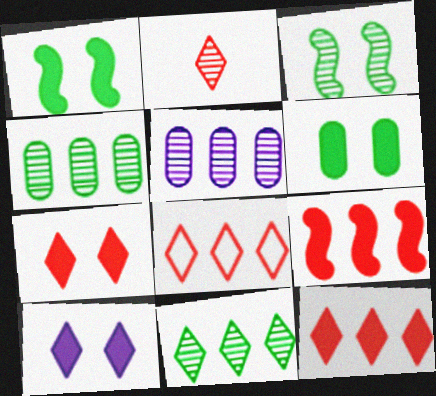[[2, 3, 5], 
[2, 7, 8]]